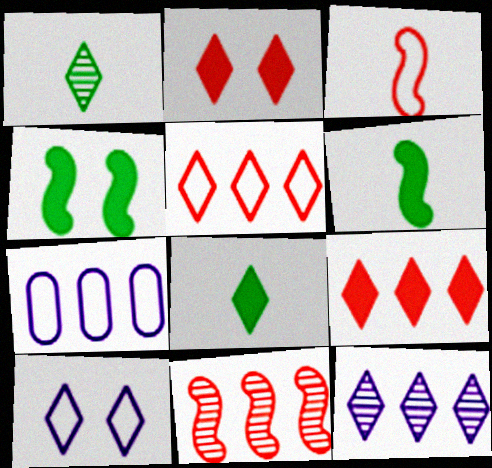[[1, 9, 10]]